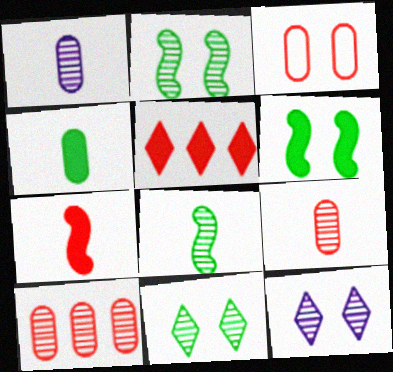[[3, 6, 12], 
[8, 10, 12]]